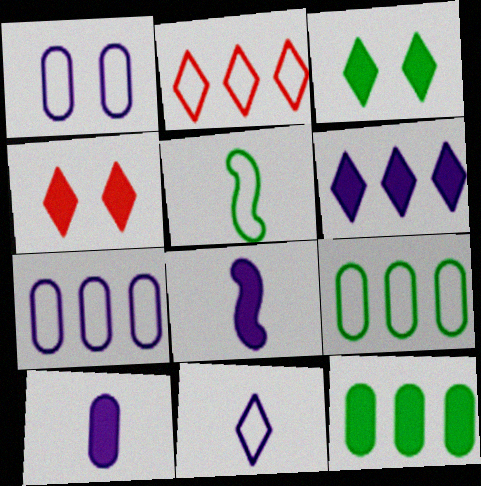[[1, 2, 5], 
[4, 8, 12]]